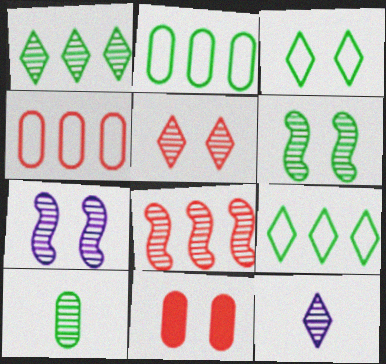[[1, 5, 12], 
[1, 6, 10], 
[3, 7, 11]]